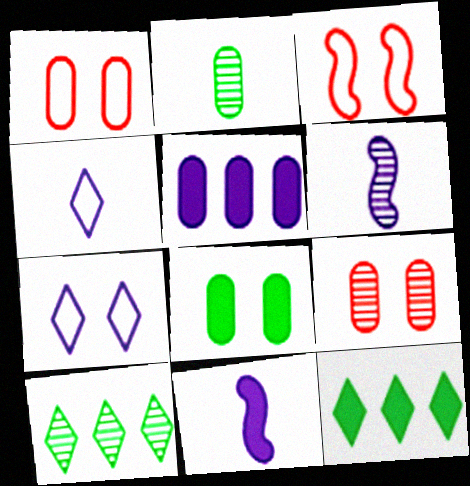[[1, 2, 5], 
[1, 6, 12], 
[1, 10, 11], 
[5, 6, 7], 
[6, 9, 10]]